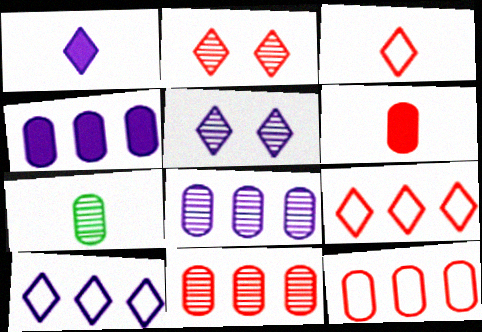[[1, 5, 10]]